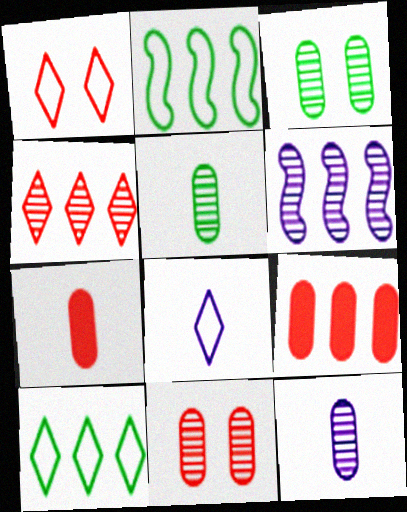[[1, 8, 10], 
[6, 9, 10]]